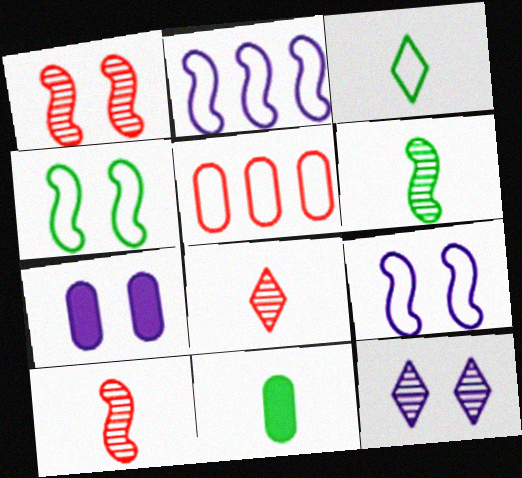[[3, 5, 9], 
[3, 6, 11], 
[7, 9, 12]]